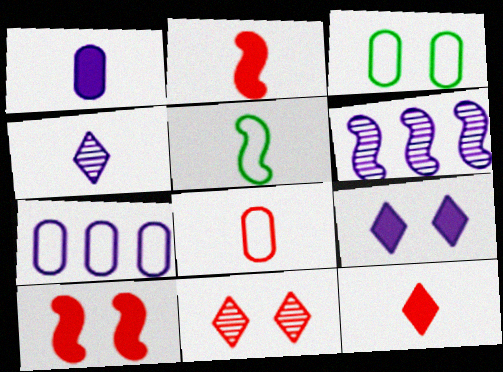[[3, 6, 12], 
[3, 7, 8], 
[5, 6, 10]]